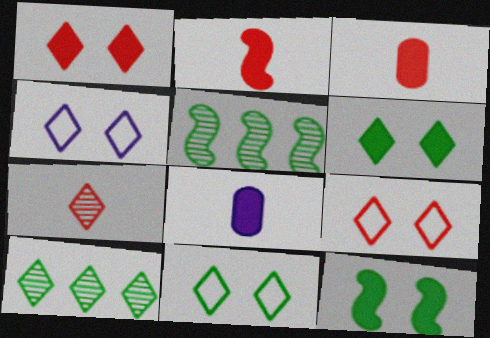[[3, 4, 5], 
[4, 9, 11], 
[5, 8, 9]]